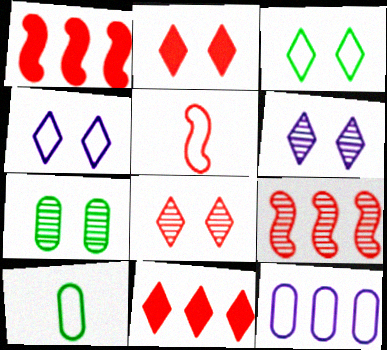[[1, 6, 10], 
[2, 3, 6], 
[3, 5, 12]]